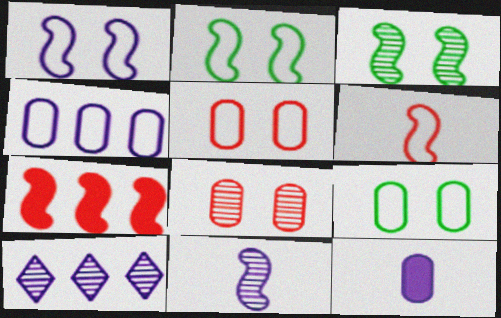[[1, 10, 12], 
[2, 7, 11]]